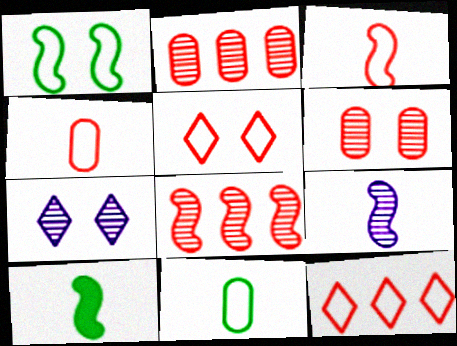[[3, 9, 10]]